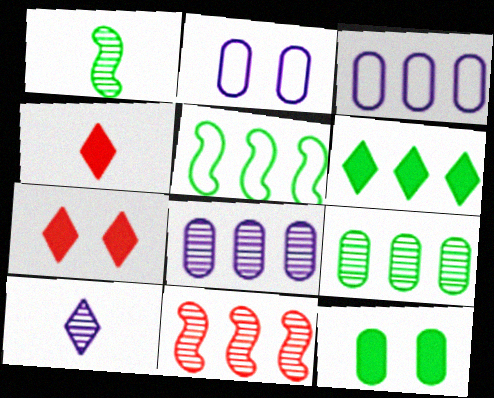[[1, 3, 7], 
[3, 6, 11], 
[5, 6, 9]]